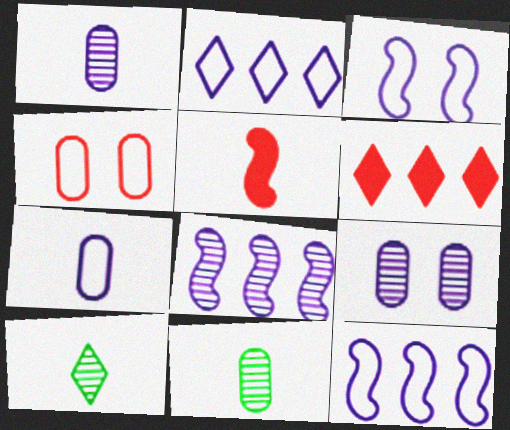[[2, 3, 7], 
[3, 6, 11], 
[5, 7, 10]]